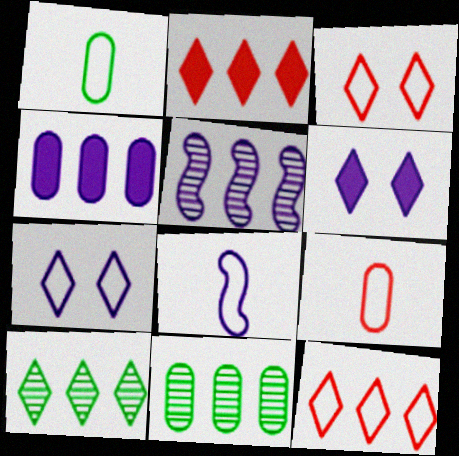[]